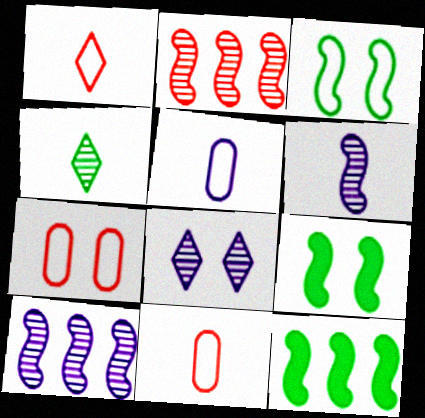[[7, 8, 9], 
[8, 11, 12]]